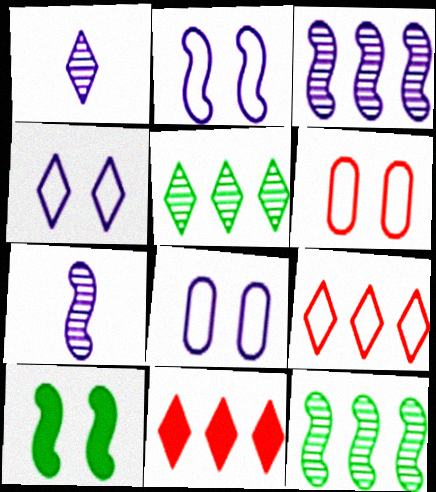[[2, 4, 8]]